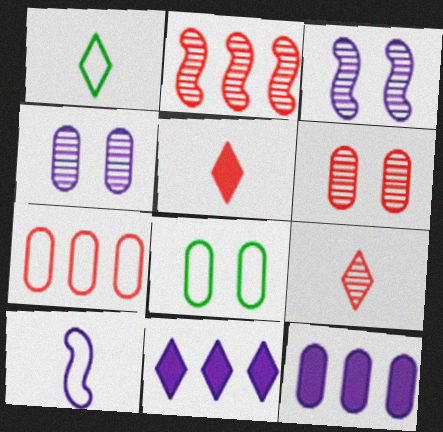[[2, 6, 9], 
[4, 10, 11]]